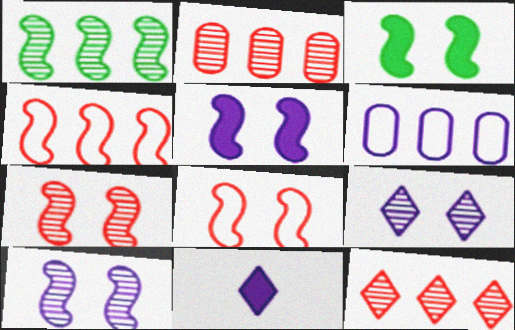[[3, 8, 10], 
[6, 10, 11]]